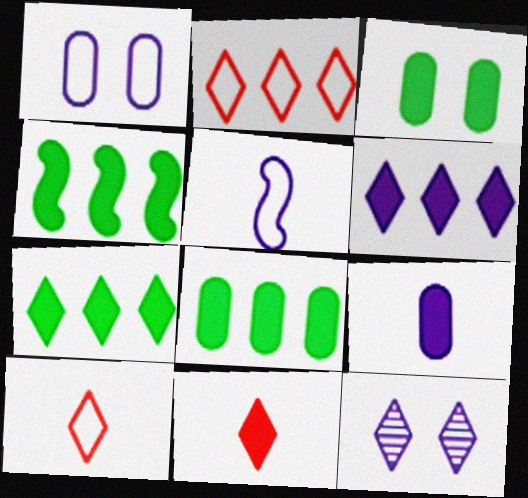[[4, 7, 8], 
[7, 10, 12]]